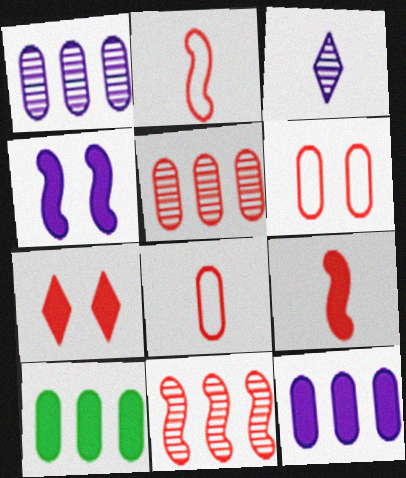[[2, 5, 7], 
[7, 8, 11]]